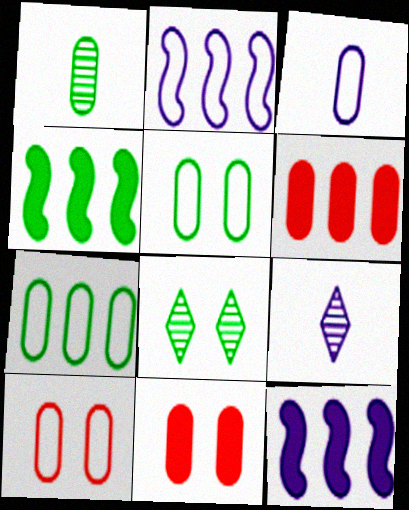[[3, 7, 10], 
[4, 9, 10]]